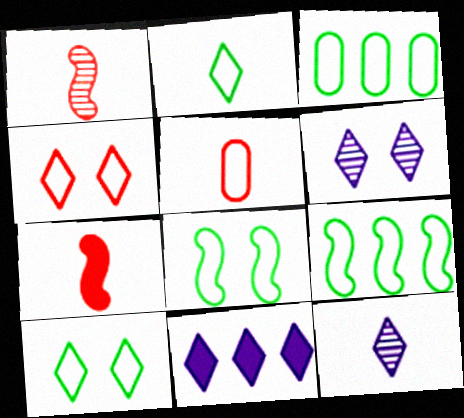[[2, 3, 8], 
[3, 6, 7]]